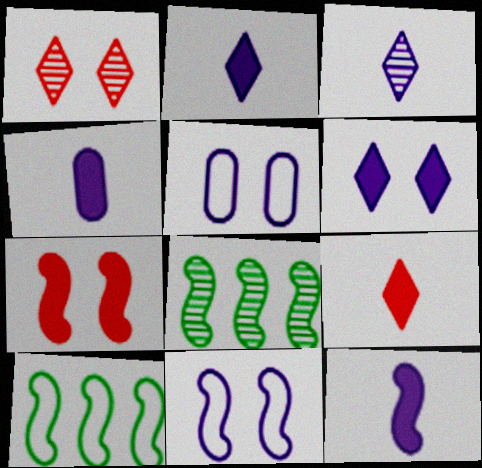[[1, 4, 10], 
[2, 4, 12], 
[5, 8, 9]]